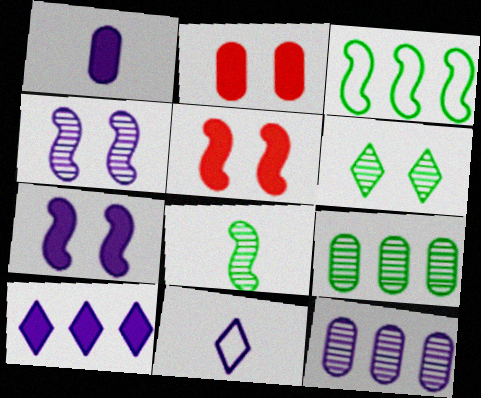[[1, 7, 10], 
[5, 9, 11], 
[6, 8, 9], 
[7, 11, 12]]